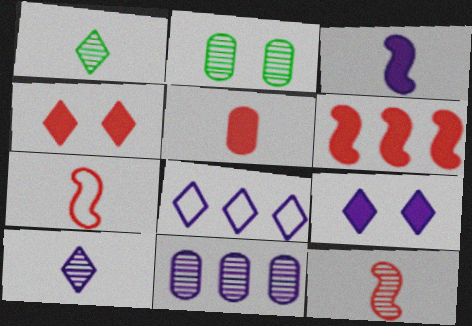[[1, 4, 8], 
[4, 5, 6], 
[8, 9, 10]]